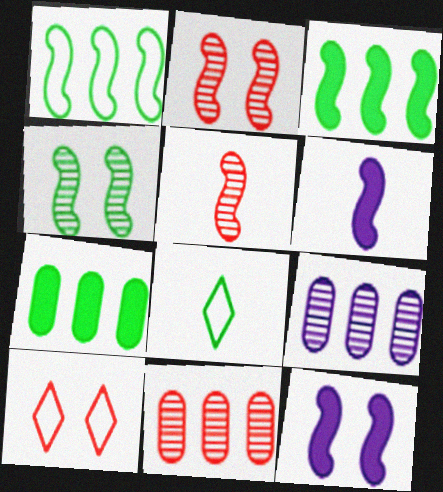[[1, 2, 6], 
[1, 5, 12], 
[4, 7, 8], 
[8, 11, 12]]